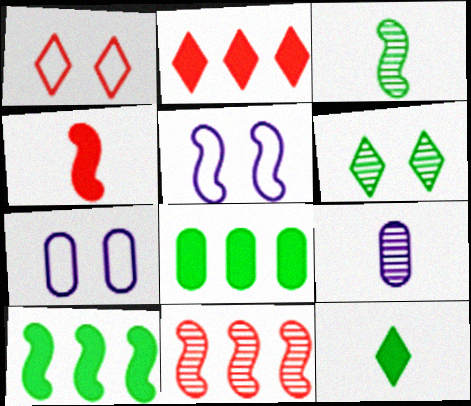[[1, 9, 10], 
[2, 3, 7], 
[6, 9, 11], 
[7, 11, 12]]